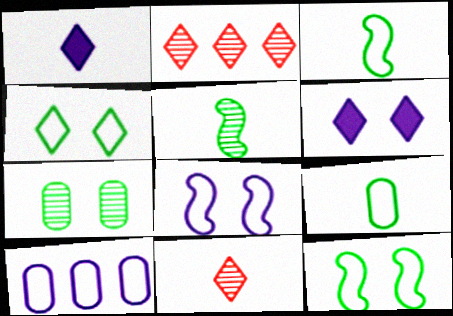[[1, 2, 4]]